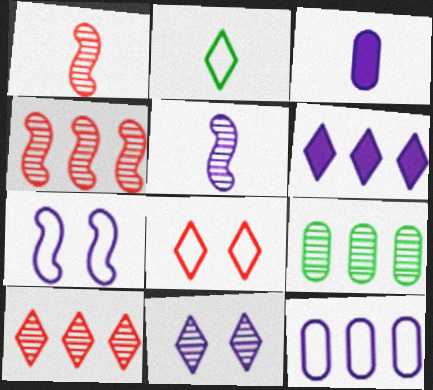[[1, 2, 3], 
[1, 9, 11]]